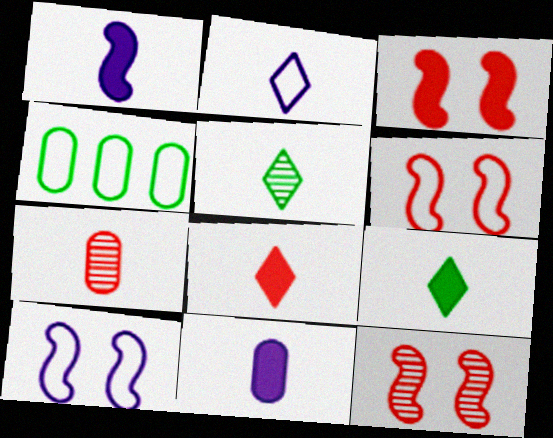[[2, 4, 6], 
[2, 5, 8], 
[3, 6, 12]]